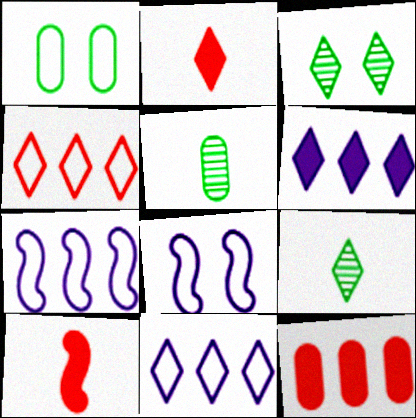[[2, 3, 11], 
[8, 9, 12]]